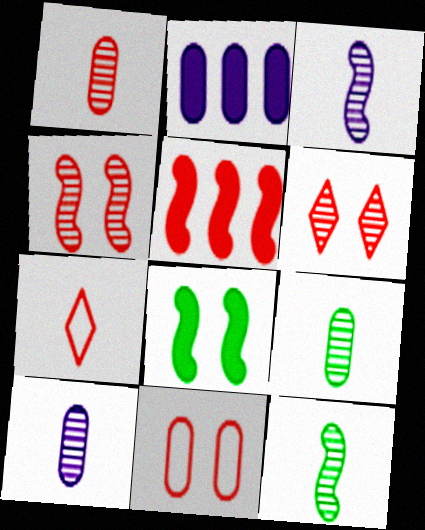[[1, 9, 10], 
[2, 9, 11]]